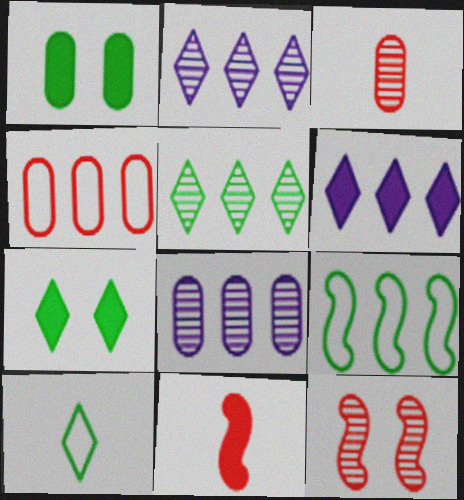[[1, 6, 11], 
[5, 7, 10]]